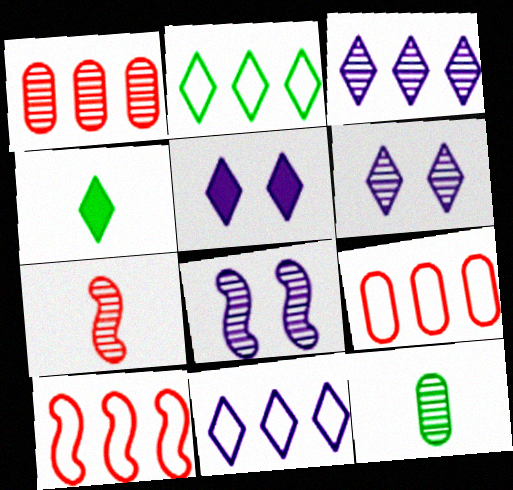[[4, 8, 9], 
[5, 10, 12]]